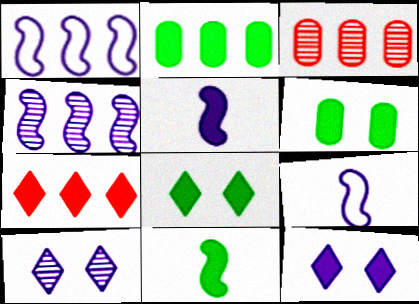[[2, 8, 11], 
[3, 8, 9], 
[5, 6, 7]]